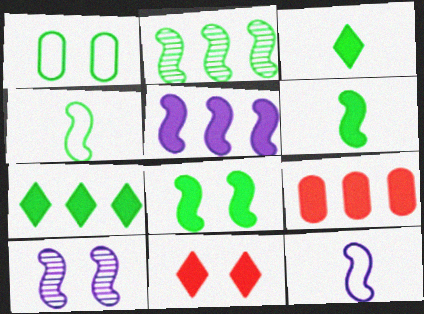[[1, 2, 3], 
[1, 10, 11], 
[2, 4, 8], 
[5, 7, 9], 
[5, 10, 12]]